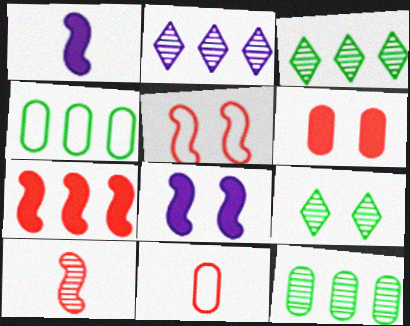[[2, 4, 7], 
[3, 8, 11], 
[5, 7, 10]]